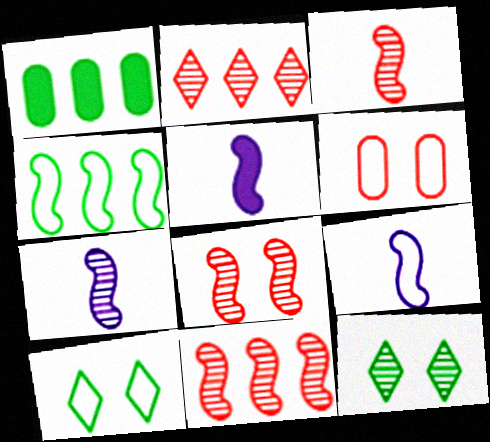[[3, 8, 11], 
[4, 5, 8], 
[5, 7, 9]]